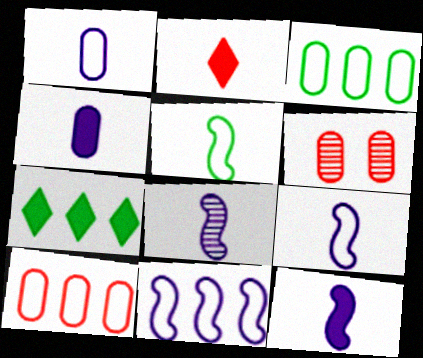[[3, 4, 6], 
[6, 7, 9], 
[8, 9, 12]]